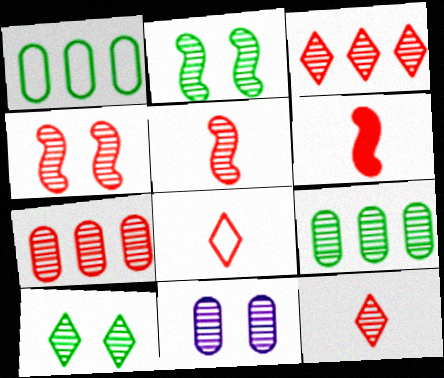[[4, 7, 12], 
[4, 10, 11]]